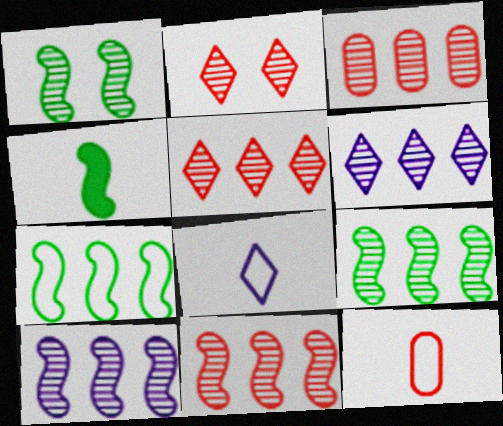[[1, 4, 7], 
[3, 5, 11], 
[3, 6, 9], 
[9, 10, 11]]